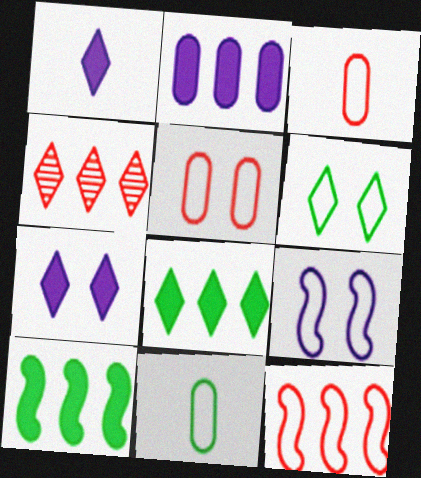[[1, 4, 6], 
[5, 6, 9]]